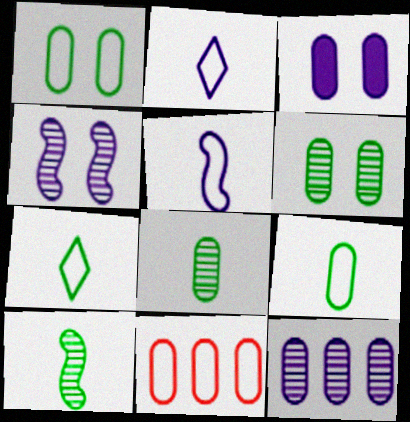[[3, 8, 11]]